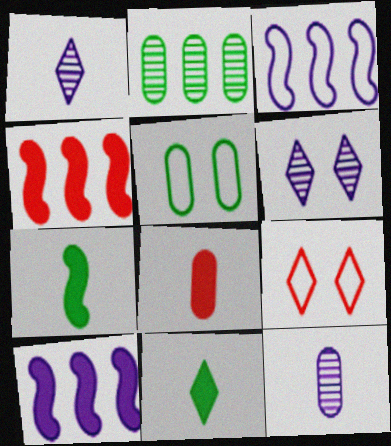[[1, 4, 5]]